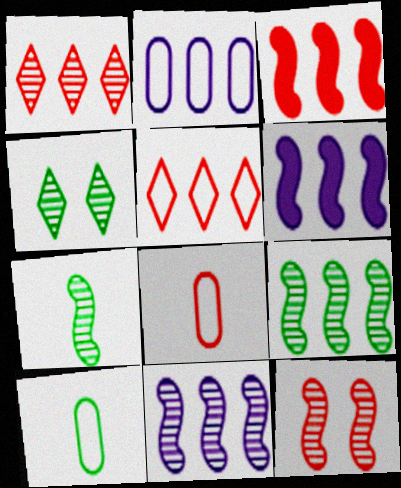[[4, 6, 8], 
[7, 11, 12]]